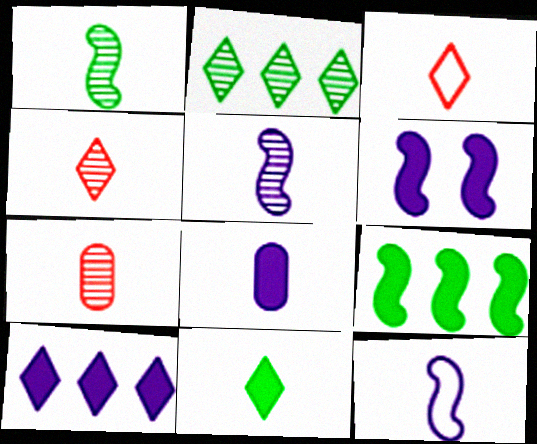[[1, 3, 8], 
[6, 8, 10], 
[7, 11, 12]]